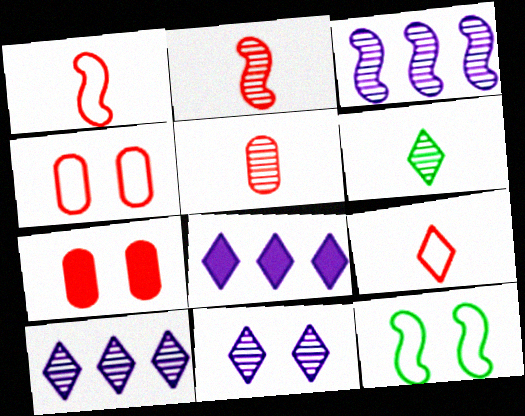[[5, 8, 12], 
[7, 11, 12]]